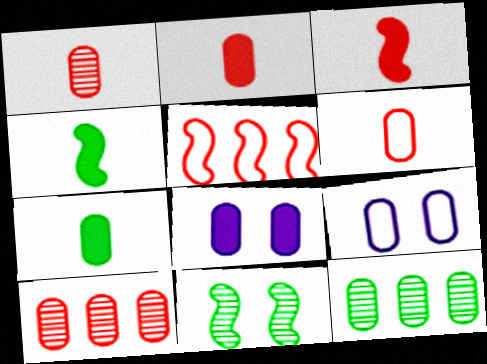[[1, 2, 6], 
[2, 9, 12], 
[6, 8, 12], 
[7, 9, 10]]